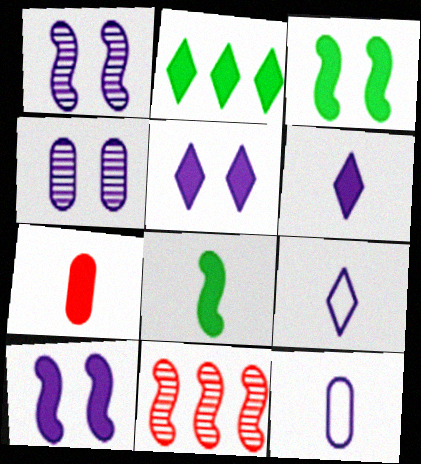[[2, 7, 10], 
[6, 7, 8]]